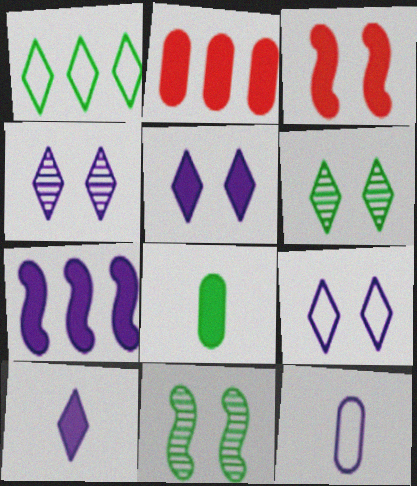[[1, 8, 11], 
[4, 5, 9], 
[4, 7, 12]]